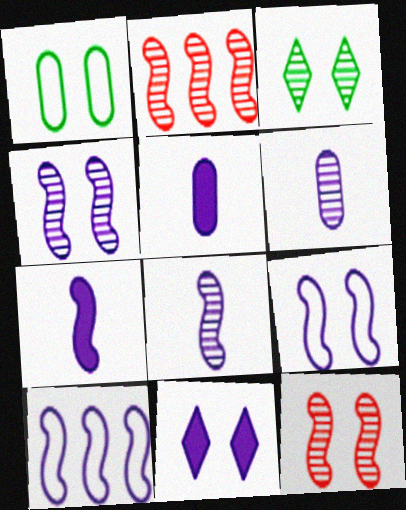[[1, 11, 12], 
[2, 3, 6], 
[4, 7, 10], 
[6, 10, 11]]